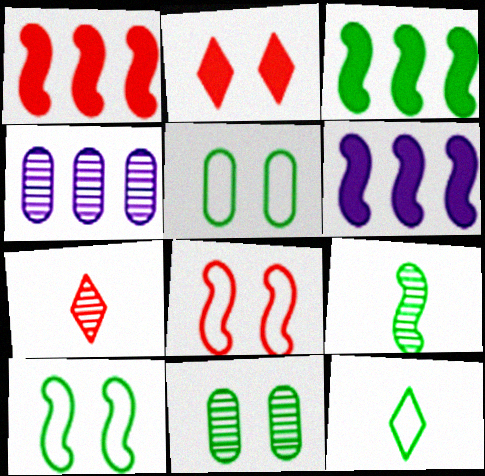[[1, 3, 6], 
[3, 9, 10], 
[3, 11, 12], 
[5, 6, 7], 
[6, 8, 9]]